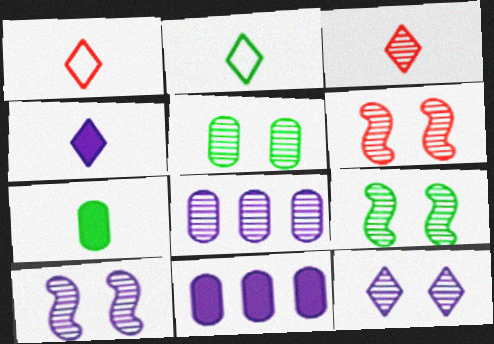[[1, 9, 11], 
[2, 3, 4], 
[2, 6, 11], 
[3, 8, 9], 
[5, 6, 12], 
[6, 9, 10]]